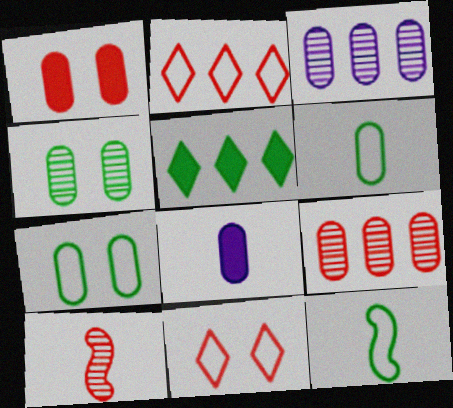[[1, 2, 10], 
[1, 3, 6], 
[4, 5, 12], 
[7, 8, 9]]